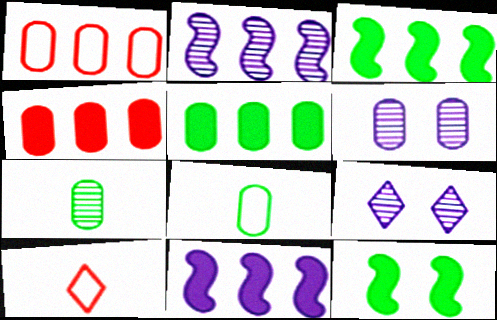[[3, 6, 10], 
[4, 6, 8]]